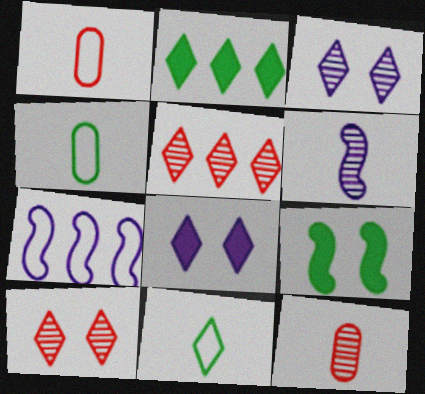[[5, 8, 11]]